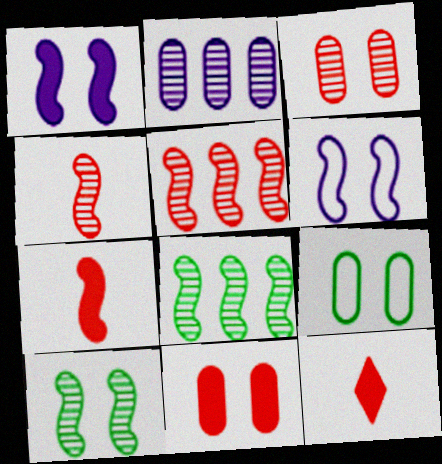[[6, 7, 8]]